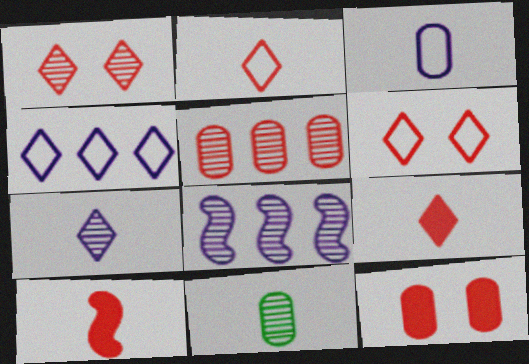[[1, 8, 11], 
[5, 6, 10]]